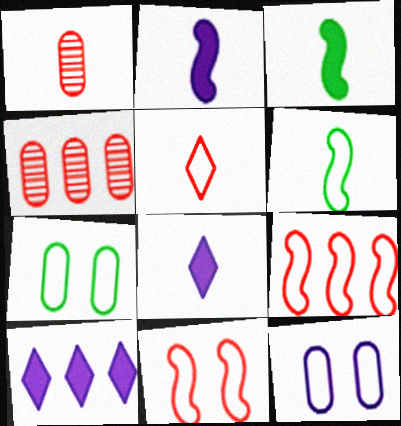[[1, 6, 8]]